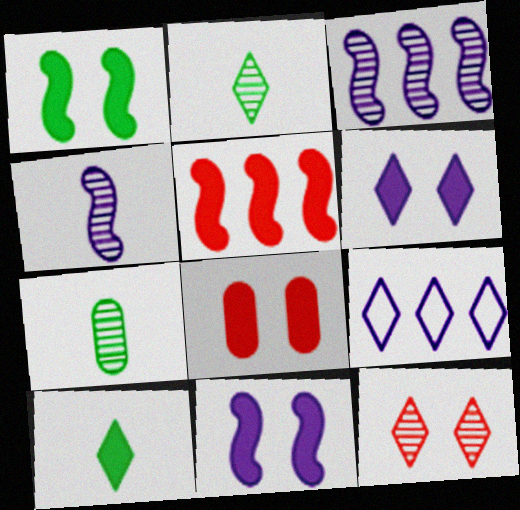[[1, 6, 8], 
[3, 7, 12], 
[9, 10, 12]]